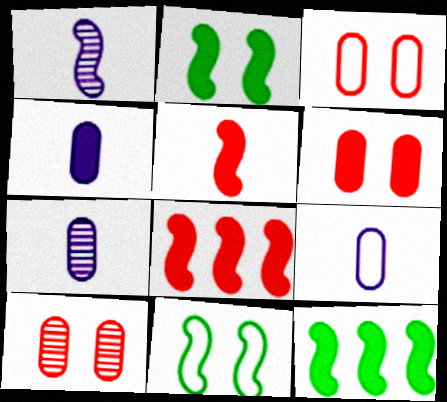[[1, 8, 11], 
[3, 6, 10], 
[4, 7, 9]]